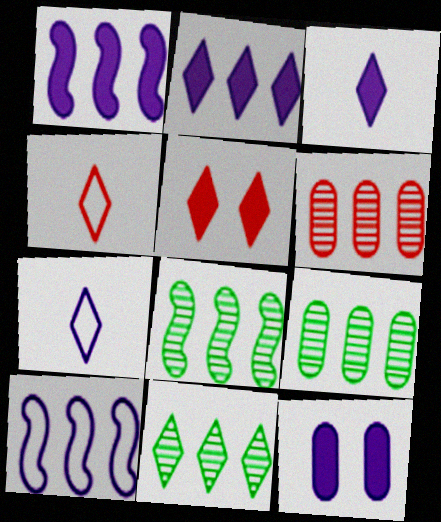[[1, 3, 12], 
[4, 8, 12], 
[5, 7, 11], 
[8, 9, 11]]